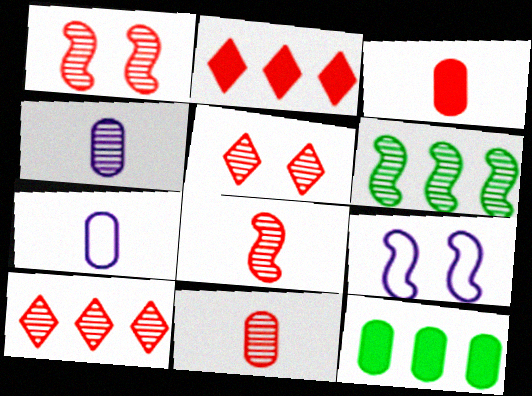[[1, 10, 11], 
[4, 5, 6]]